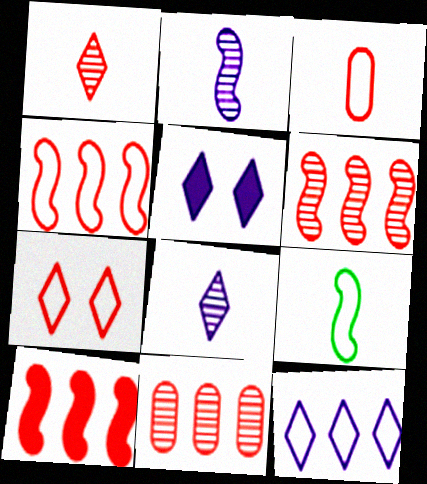[[3, 4, 7], 
[4, 6, 10], 
[5, 8, 12], 
[5, 9, 11]]